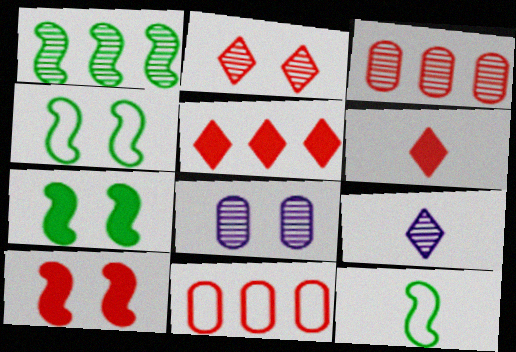[[1, 7, 12], 
[5, 8, 12], 
[7, 9, 11]]